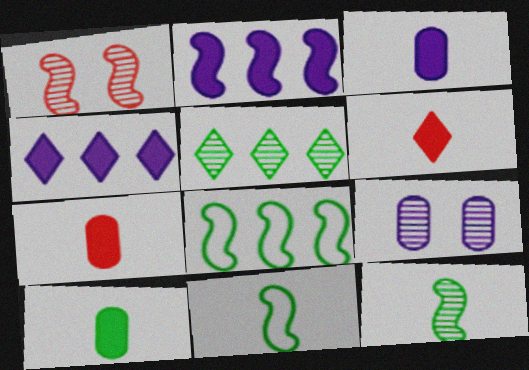[[1, 2, 11], 
[3, 7, 10], 
[6, 8, 9]]